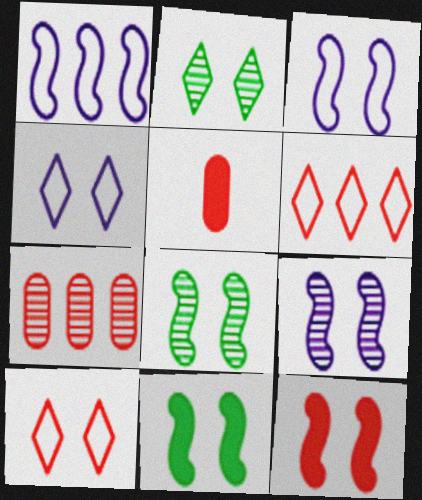[[1, 2, 5], 
[3, 8, 12]]